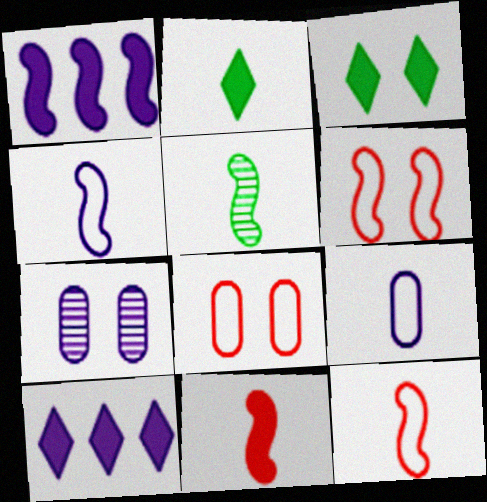[[1, 5, 6], 
[3, 6, 7], 
[4, 5, 11], 
[4, 7, 10], 
[5, 8, 10]]